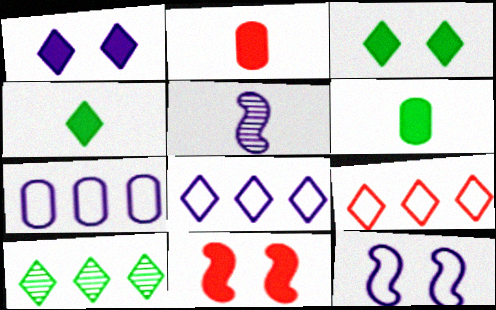[[1, 5, 7], 
[2, 10, 12]]